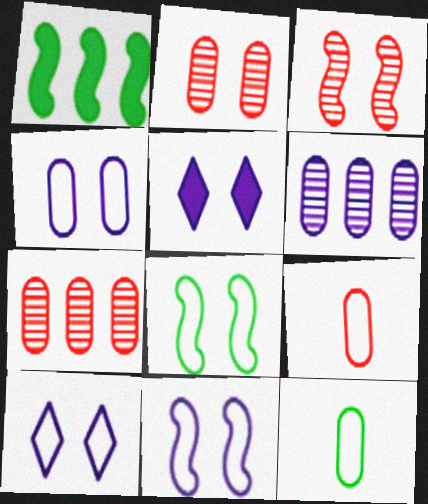[[2, 5, 8], 
[4, 10, 11]]